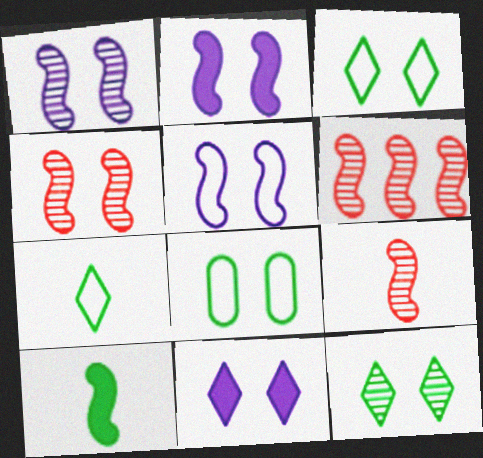[[1, 2, 5], 
[4, 6, 9], 
[4, 8, 11], 
[5, 6, 10]]